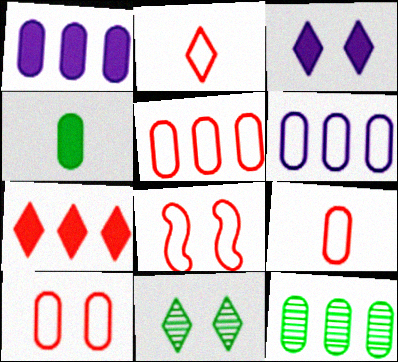[[1, 5, 12], 
[2, 5, 8], 
[5, 9, 10]]